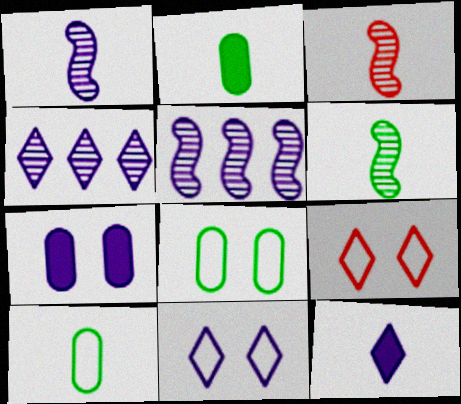[[1, 3, 6], 
[2, 5, 9], 
[3, 10, 12], 
[4, 11, 12]]